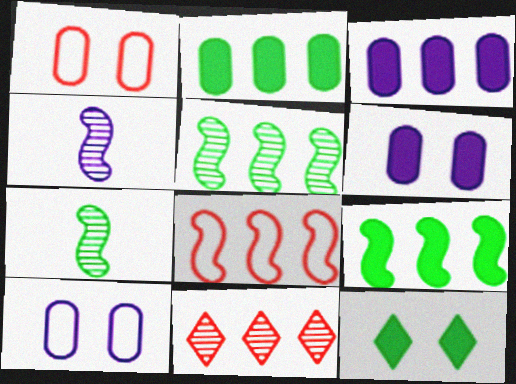[]